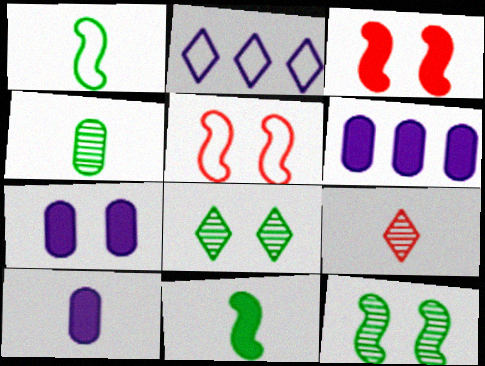[[1, 9, 10], 
[2, 3, 4], 
[5, 7, 8], 
[6, 7, 10]]